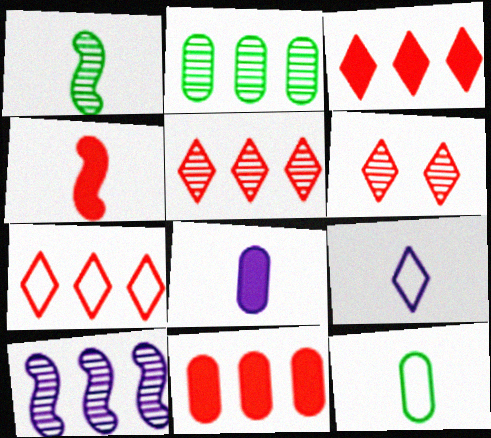[[2, 5, 10], 
[3, 5, 7]]